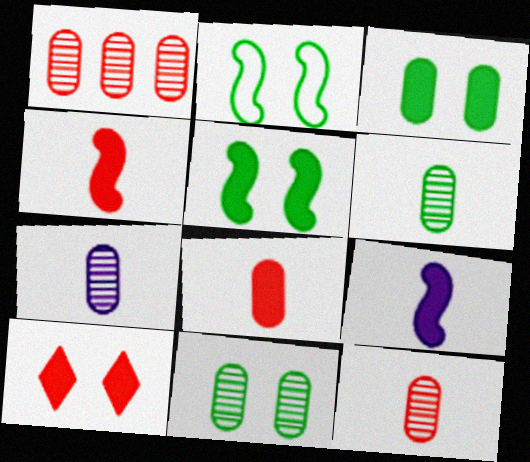[[1, 7, 11], 
[6, 7, 12]]